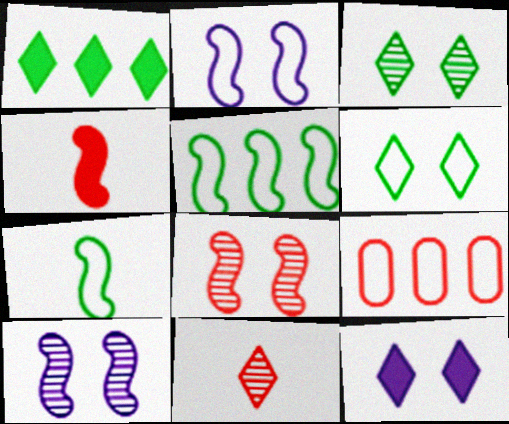[[4, 5, 10]]